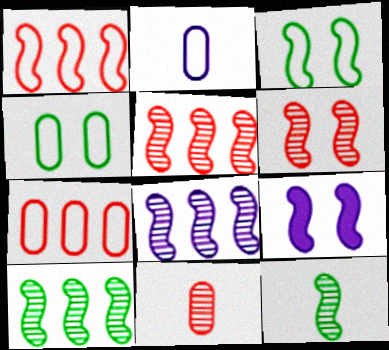[[1, 9, 12], 
[2, 4, 7], 
[3, 6, 9], 
[5, 8, 10], 
[6, 8, 12]]